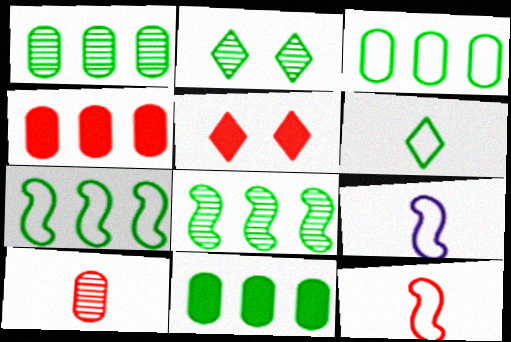[[1, 3, 11], 
[1, 5, 9], 
[2, 4, 9]]